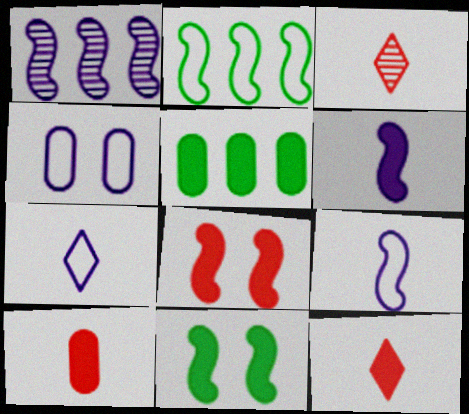[]